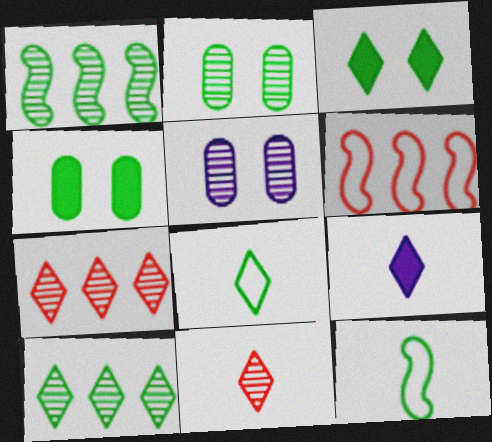[[1, 4, 8], 
[1, 5, 11], 
[2, 6, 9], 
[3, 8, 10], 
[4, 10, 12], 
[8, 9, 11]]